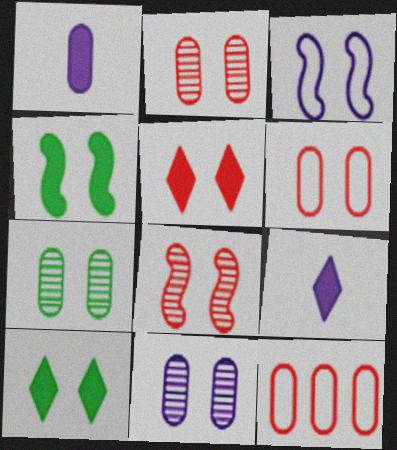[[1, 7, 12], 
[2, 3, 10], 
[2, 7, 11], 
[3, 4, 8], 
[3, 5, 7], 
[5, 6, 8]]